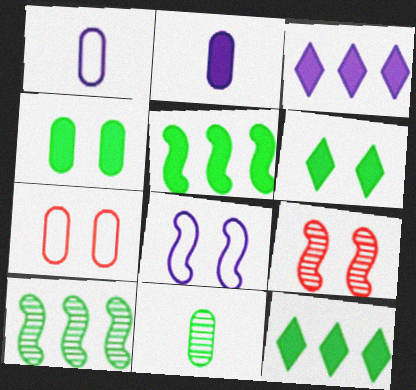[[1, 9, 12]]